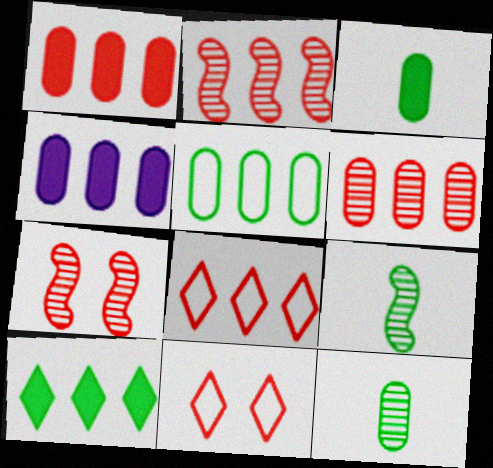[[1, 2, 8], 
[4, 5, 6], 
[4, 9, 11]]